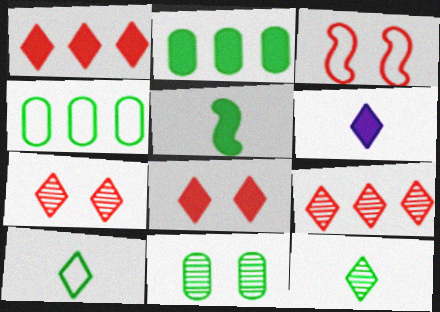[]